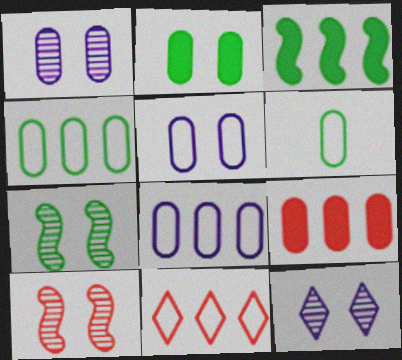[[1, 6, 9]]